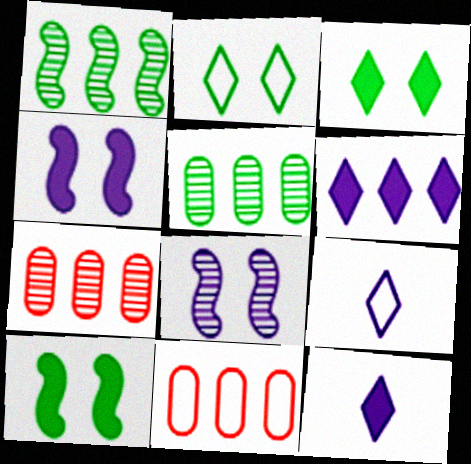[[1, 6, 11], 
[7, 9, 10]]